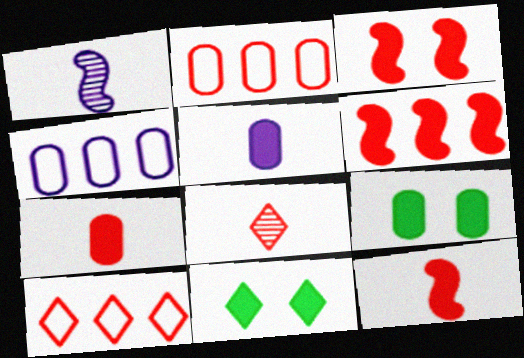[[1, 2, 11], 
[1, 9, 10], 
[2, 3, 8], 
[3, 6, 12], 
[5, 6, 11]]